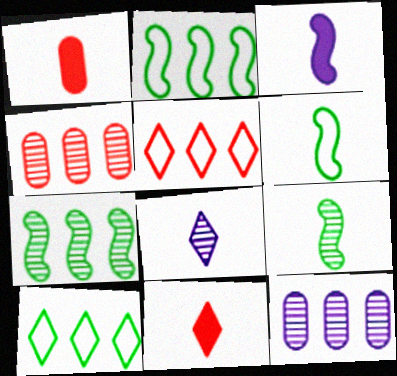[[1, 6, 8]]